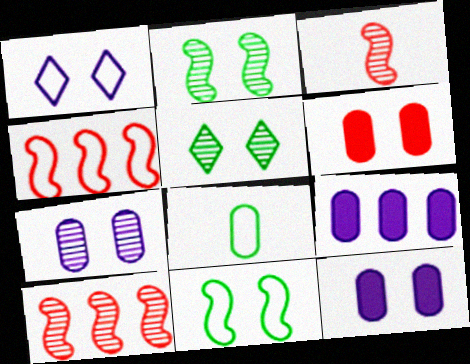[[1, 2, 6], 
[1, 4, 8]]